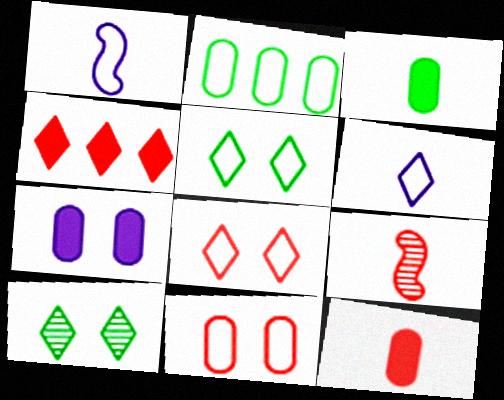[[1, 2, 8], 
[3, 6, 9], 
[4, 6, 10], 
[4, 9, 11]]